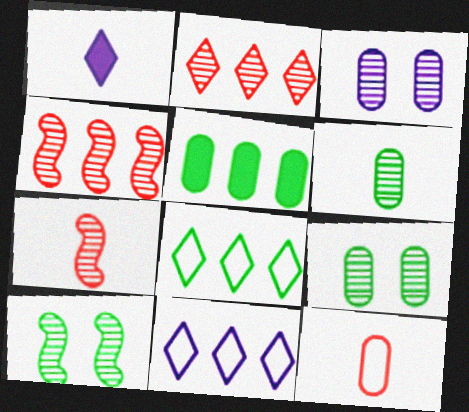[[3, 5, 12], 
[4, 5, 11]]